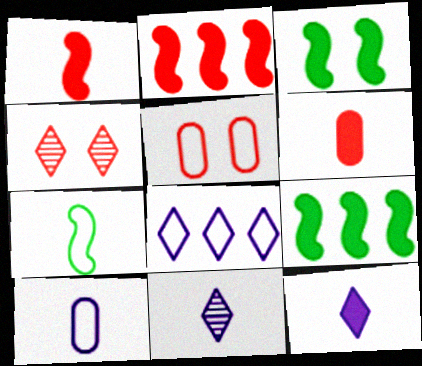[[4, 9, 10], 
[5, 7, 8], 
[5, 9, 11], 
[6, 7, 11]]